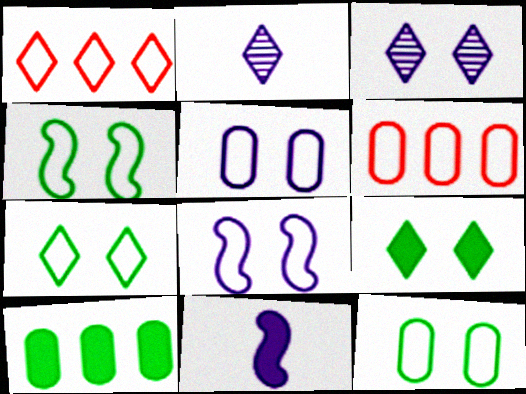[[1, 2, 9], 
[4, 7, 12]]